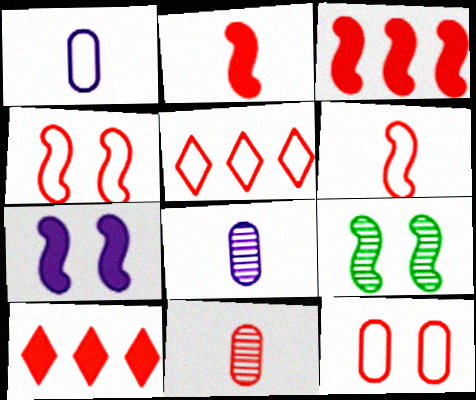[[1, 9, 10], 
[4, 7, 9], 
[4, 10, 11], 
[5, 6, 12]]